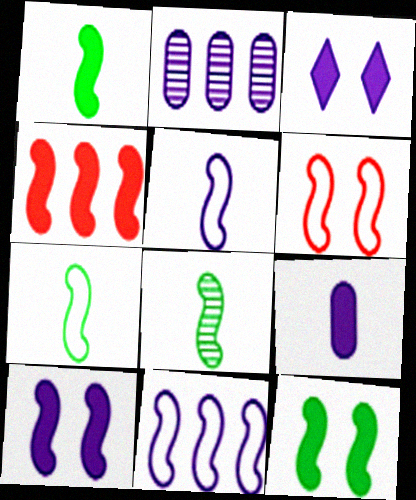[[1, 4, 10], 
[1, 7, 8], 
[2, 3, 5], 
[6, 7, 11]]